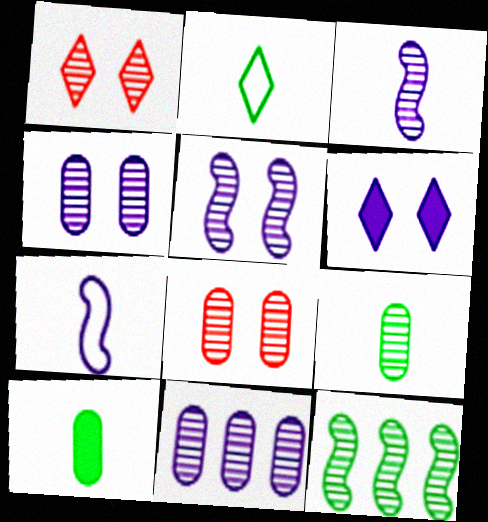[[6, 7, 11], 
[8, 9, 11]]